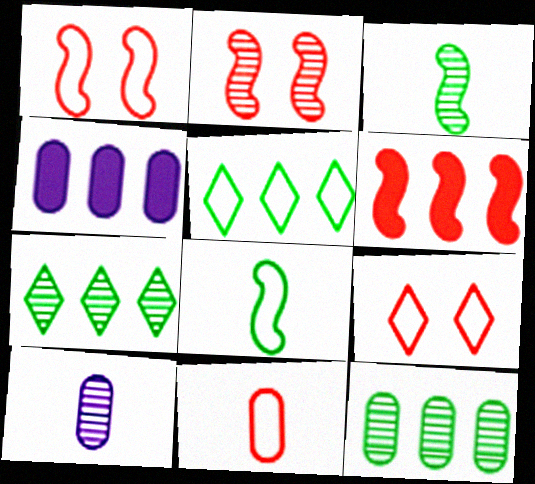[[2, 7, 10], 
[3, 4, 9]]